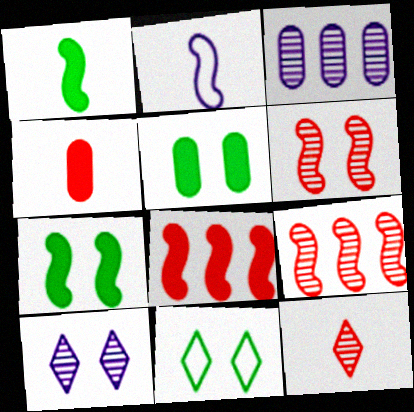[[2, 7, 9]]